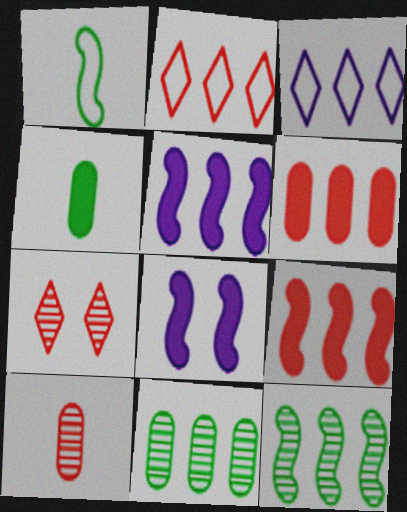[[2, 5, 11], 
[3, 6, 12], 
[3, 9, 11]]